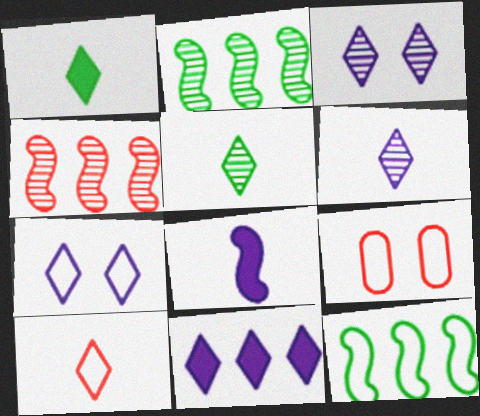[[1, 6, 10], 
[6, 7, 11]]